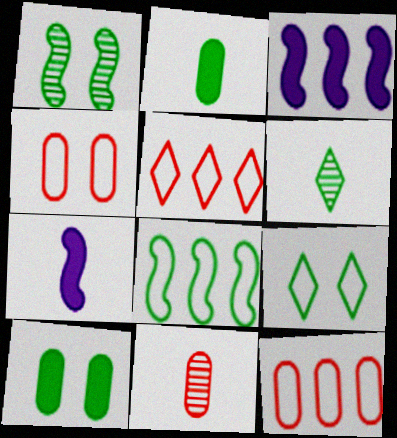[[1, 9, 10], 
[3, 4, 6], 
[3, 9, 11], 
[6, 8, 10]]